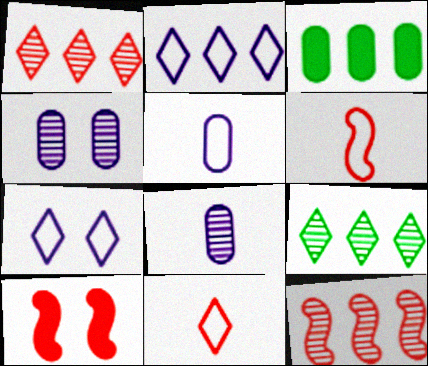[[2, 3, 12], 
[5, 9, 10], 
[6, 10, 12]]